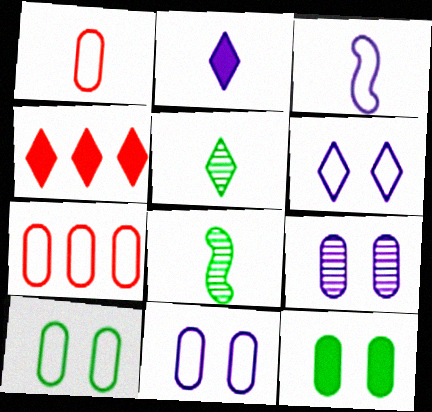[[1, 2, 8], 
[4, 5, 6], 
[4, 8, 11]]